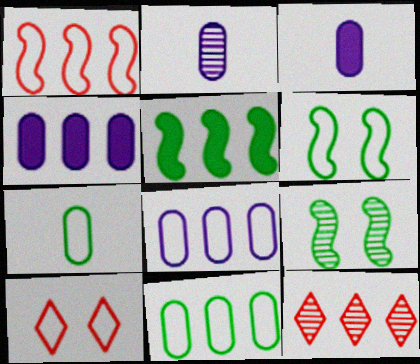[[2, 5, 10], 
[2, 9, 12], 
[3, 6, 12], 
[5, 8, 12]]